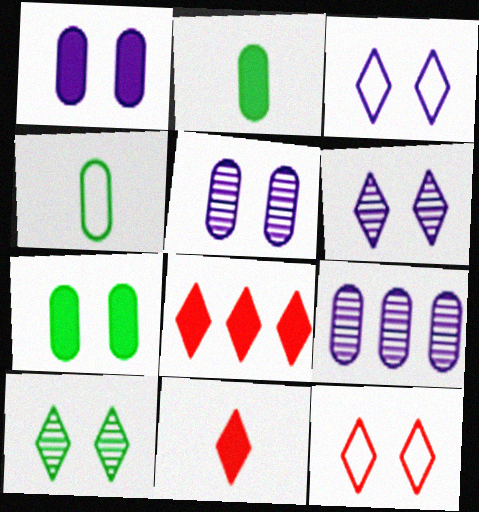[]